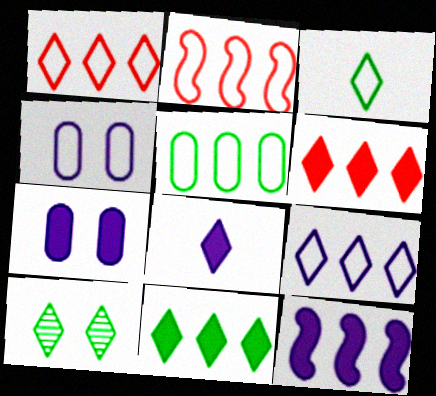[[1, 8, 10], 
[2, 3, 4], 
[2, 5, 9], 
[3, 10, 11], 
[7, 8, 12]]